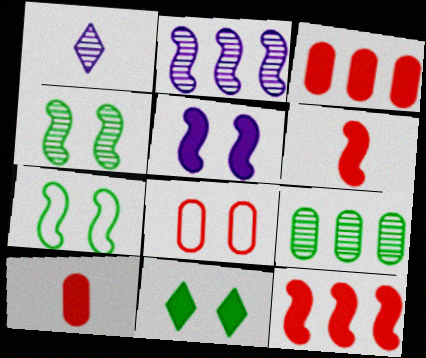[[1, 3, 7], 
[2, 6, 7]]